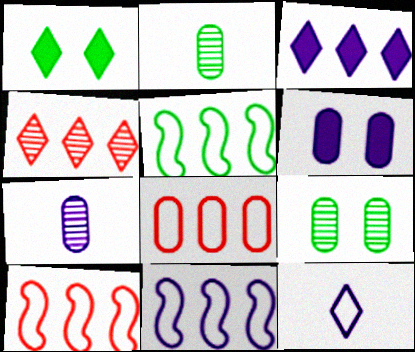[[1, 2, 5], 
[1, 4, 12], 
[1, 7, 10], 
[2, 6, 8], 
[5, 10, 11]]